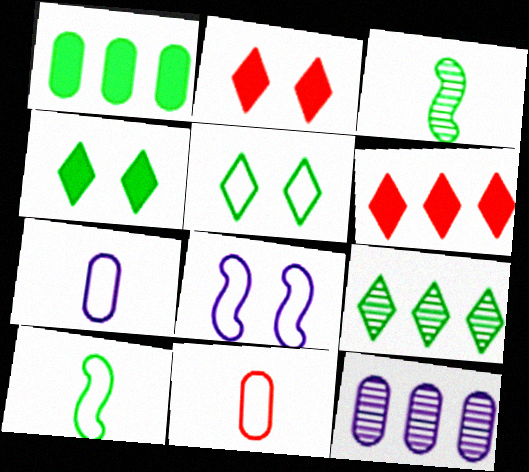[[1, 3, 5], 
[2, 10, 12]]